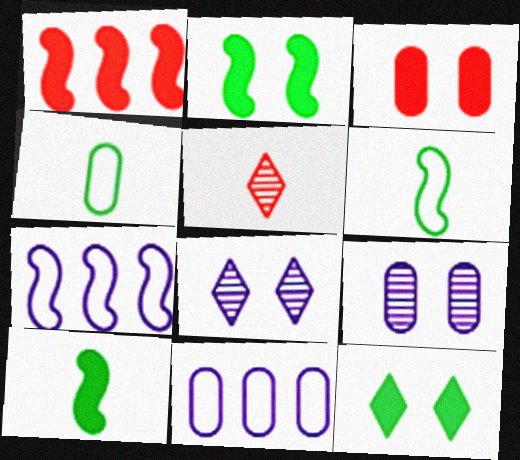[[1, 4, 8], 
[2, 5, 11]]